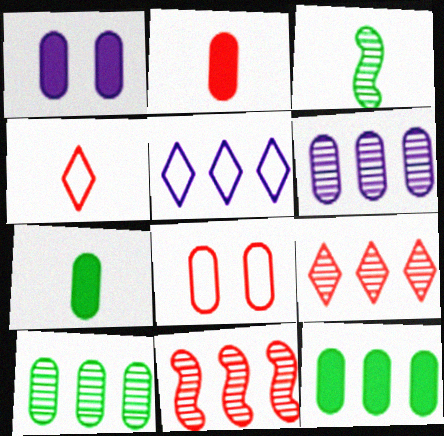[[1, 2, 12], 
[5, 11, 12], 
[6, 7, 8]]